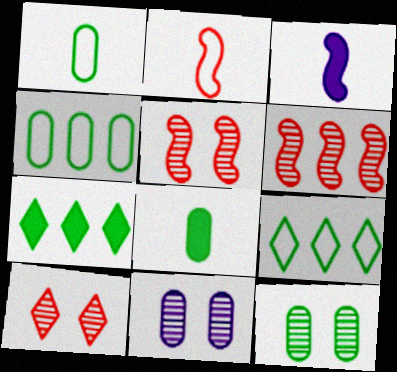[[2, 7, 11], 
[3, 4, 10], 
[4, 8, 12]]